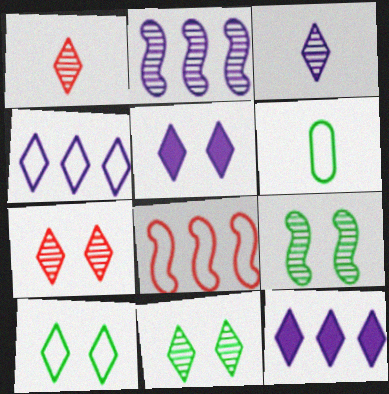[[1, 10, 12], 
[3, 4, 5], 
[5, 7, 10]]